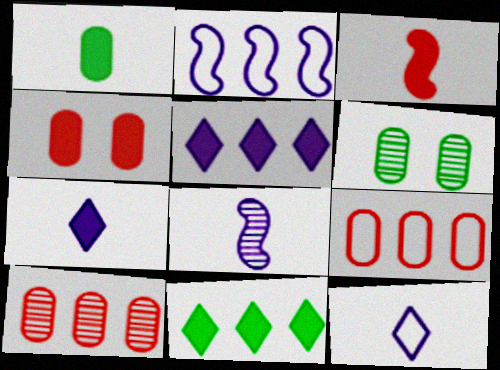[[1, 3, 7], 
[2, 10, 11]]